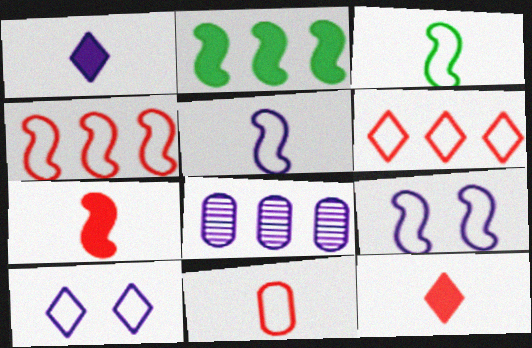[[1, 8, 9], 
[2, 6, 8], 
[3, 4, 9]]